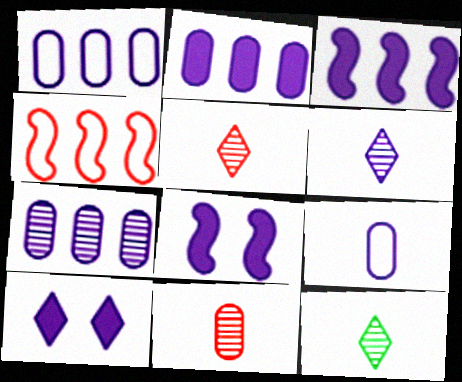[[1, 2, 7], 
[1, 6, 8], 
[5, 6, 12]]